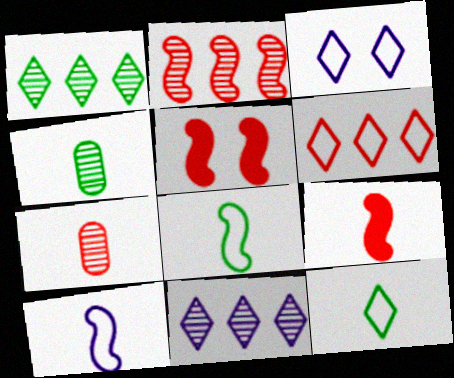[[3, 6, 12], 
[5, 6, 7]]